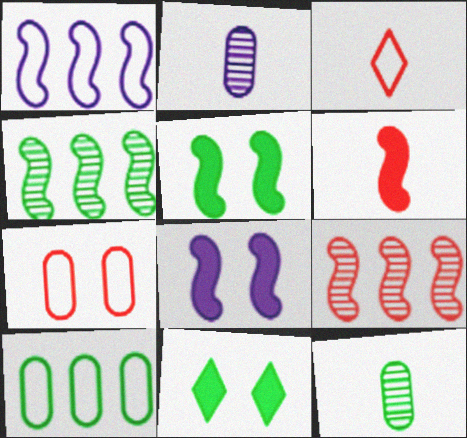[]